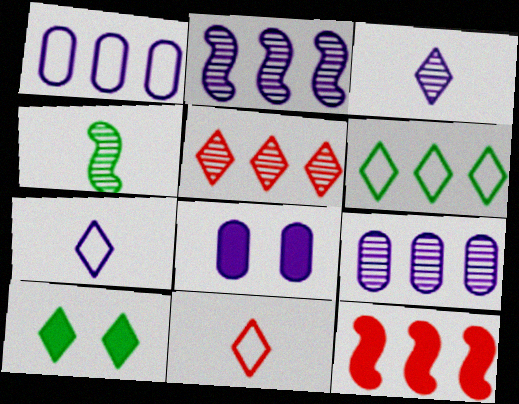[[2, 7, 8], 
[5, 7, 10], 
[6, 9, 12]]